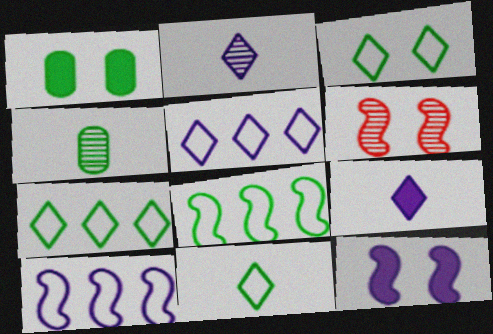[[3, 7, 11]]